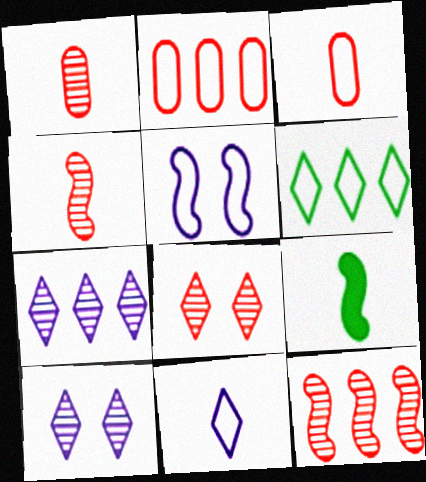[[1, 8, 12], 
[1, 9, 11], 
[2, 9, 10], 
[3, 5, 6], 
[5, 9, 12]]